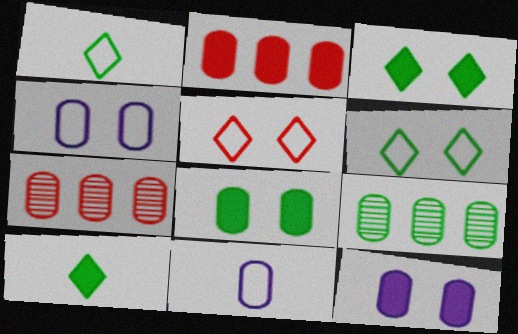[[7, 8, 11]]